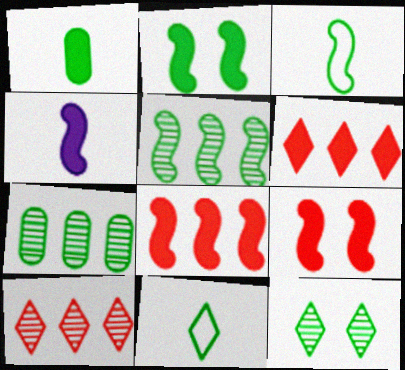[[2, 3, 5], 
[2, 4, 8], 
[2, 7, 11]]